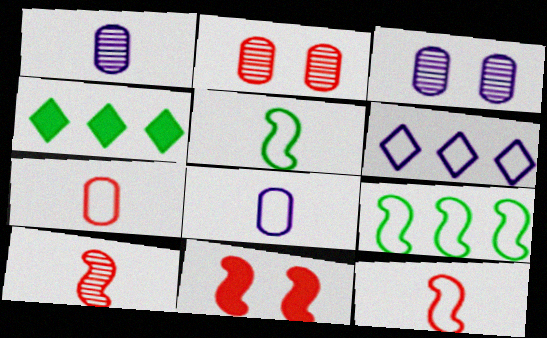[[3, 4, 12]]